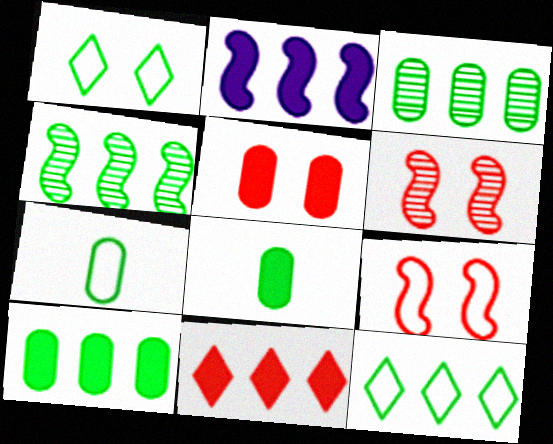[[1, 4, 8], 
[2, 10, 11], 
[4, 10, 12]]